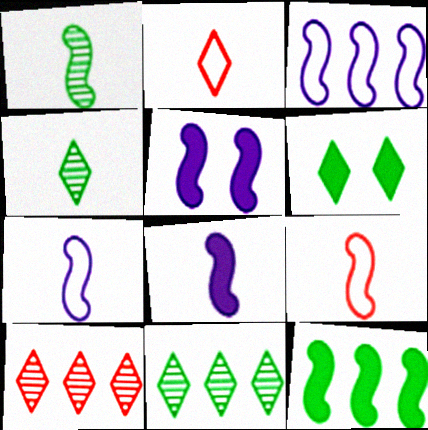[[1, 8, 9]]